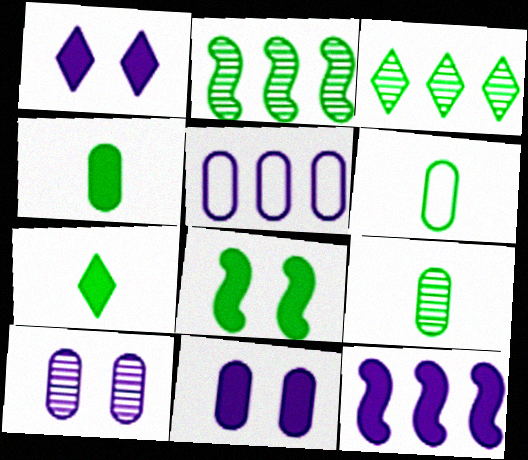[[3, 6, 8], 
[4, 6, 9]]